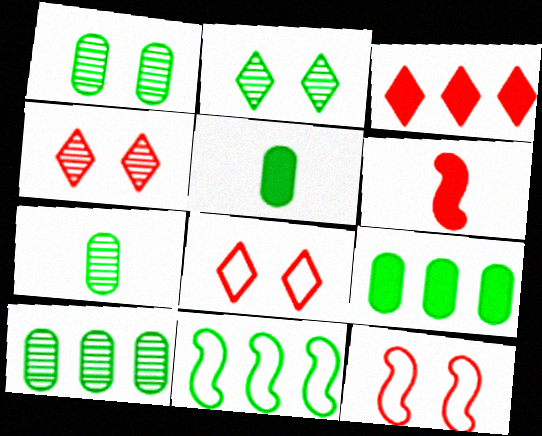[[1, 7, 10], 
[2, 5, 11]]